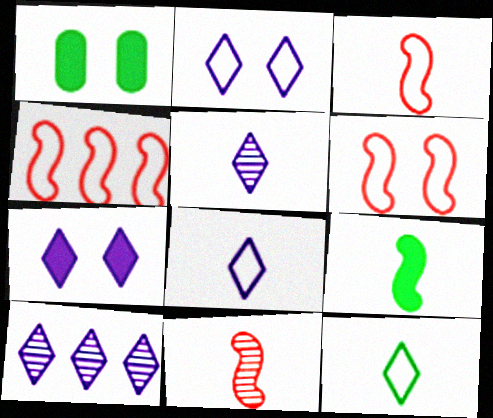[[1, 3, 10], 
[1, 4, 5], 
[3, 4, 6], 
[7, 8, 10]]